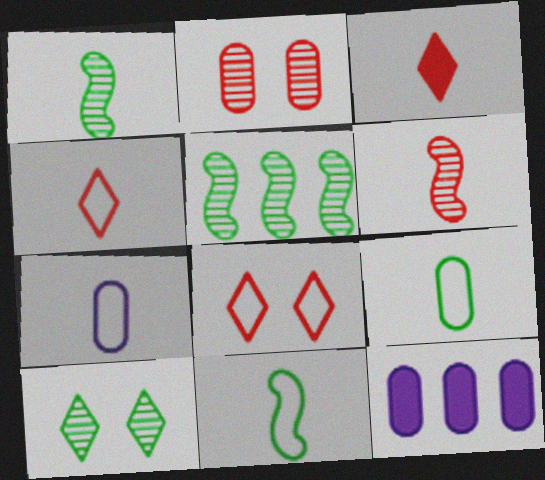[[1, 3, 7], 
[1, 8, 12], 
[2, 9, 12], 
[4, 7, 11]]